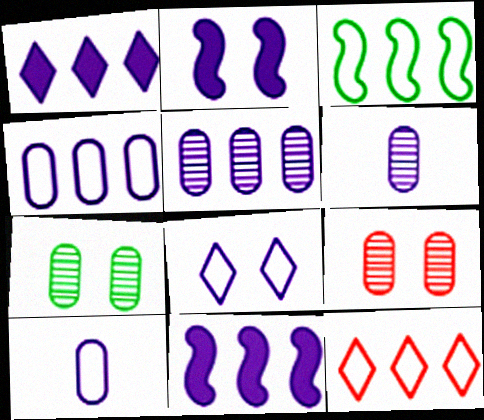[[3, 4, 12], 
[6, 8, 11]]